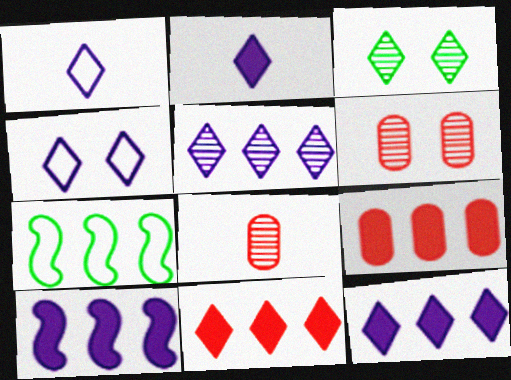[[1, 3, 11], 
[2, 4, 5], 
[2, 6, 7], 
[5, 7, 9]]